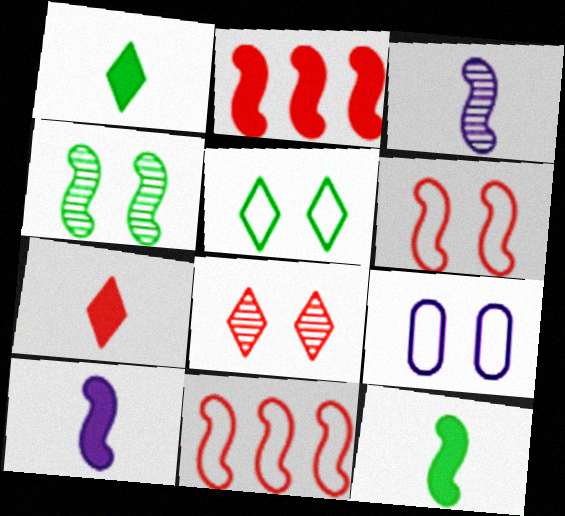[[4, 10, 11], 
[5, 6, 9]]